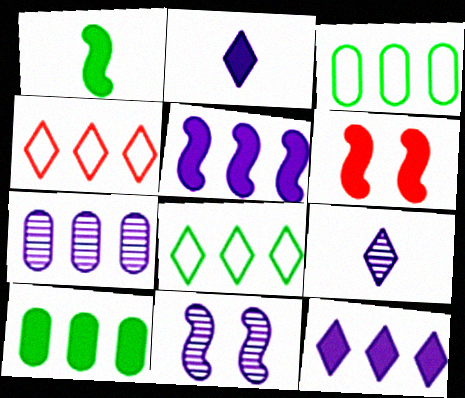[[1, 5, 6], 
[2, 6, 10], 
[3, 6, 9], 
[7, 9, 11]]